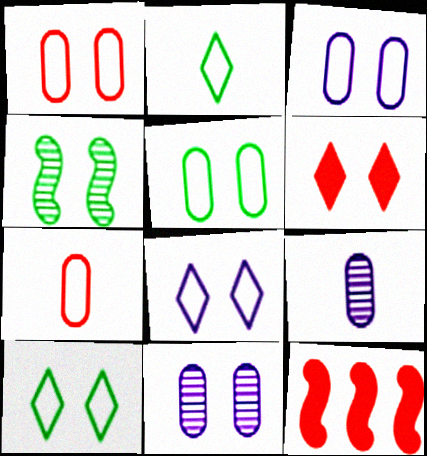[[1, 3, 5], 
[2, 11, 12], 
[3, 4, 6], 
[9, 10, 12]]